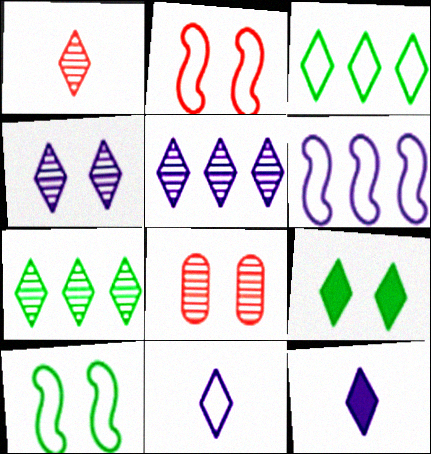[[1, 4, 7]]